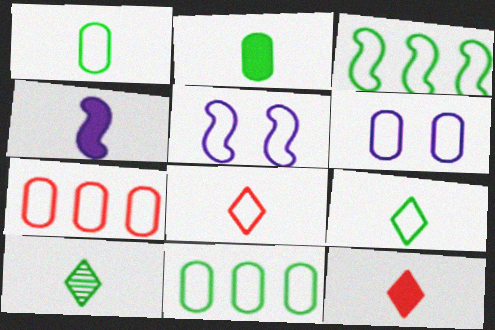[[1, 6, 7], 
[2, 4, 12], 
[3, 6, 8], 
[5, 7, 9], 
[5, 8, 11]]